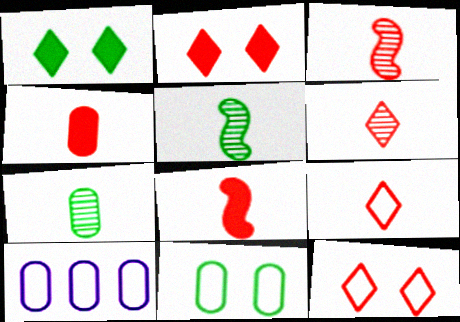[[1, 3, 10], 
[2, 5, 10], 
[3, 4, 9]]